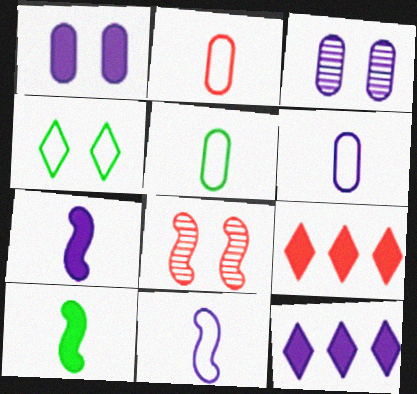[[1, 4, 8], 
[1, 7, 12], 
[1, 9, 10], 
[2, 5, 6], 
[2, 8, 9], 
[3, 11, 12], 
[5, 8, 12]]